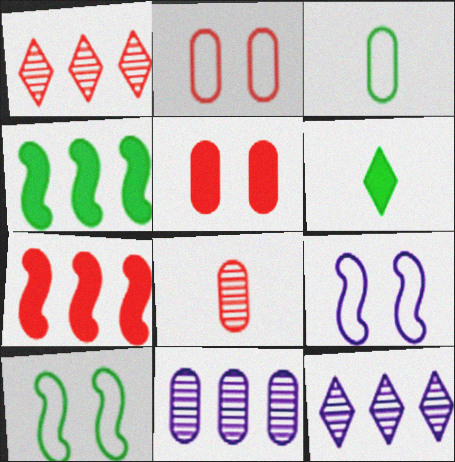[[3, 5, 11]]